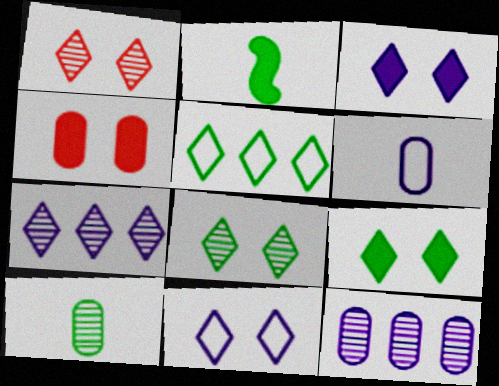[[1, 9, 11]]